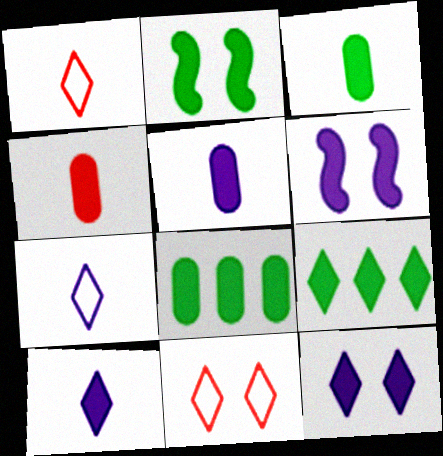[[2, 3, 9], 
[3, 4, 5], 
[4, 6, 9]]